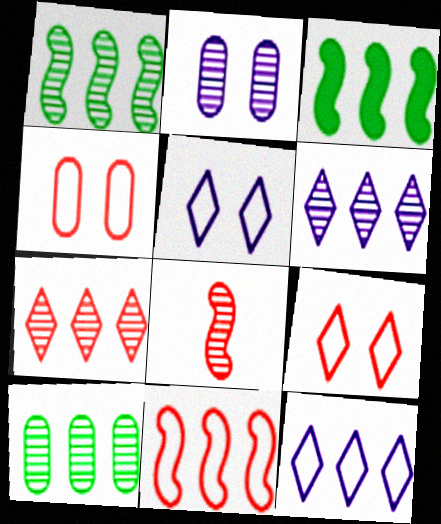[]